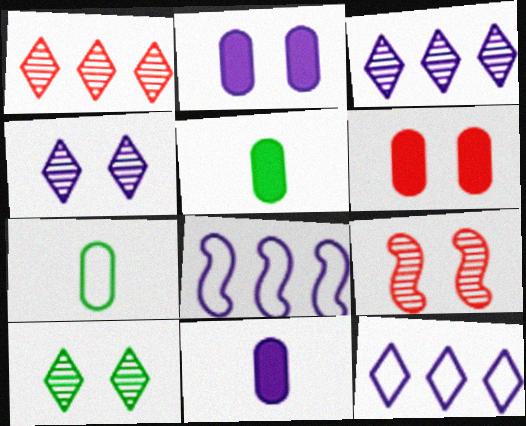[[4, 8, 11], 
[5, 9, 12]]